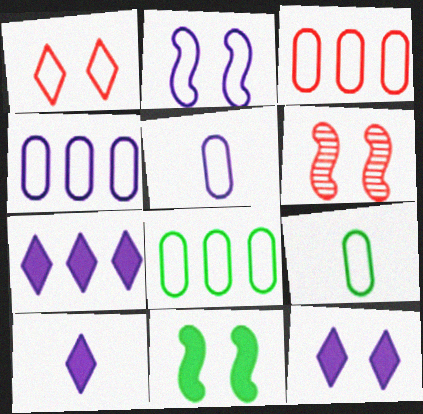[[2, 6, 11], 
[3, 4, 8], 
[6, 7, 9], 
[6, 8, 10], 
[7, 10, 12]]